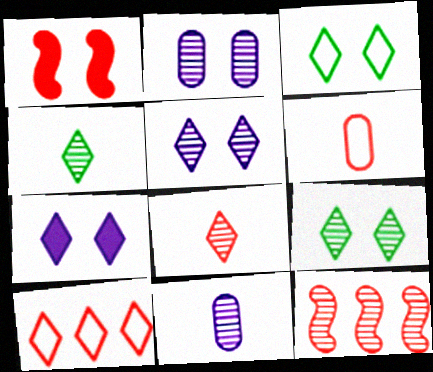[[1, 2, 3], 
[2, 4, 12], 
[4, 7, 10], 
[9, 11, 12]]